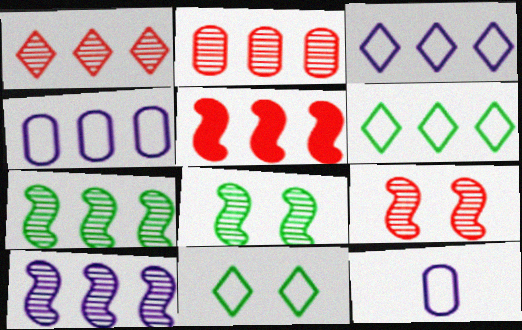[]